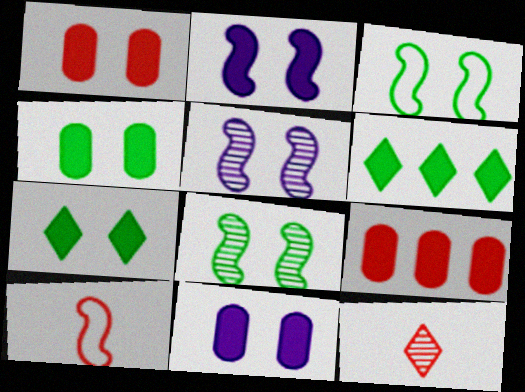[[1, 2, 7], 
[1, 4, 11]]